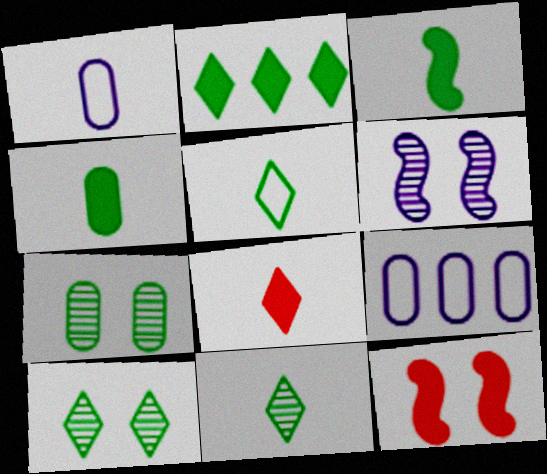[[2, 5, 10], 
[9, 11, 12]]